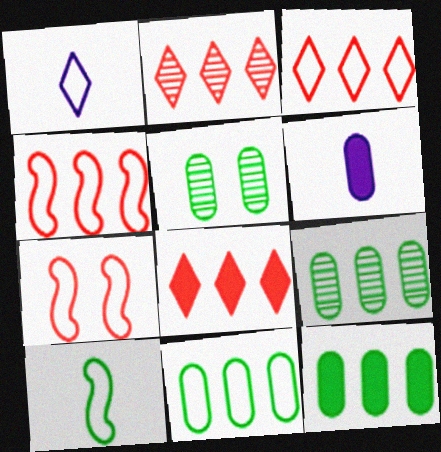[[1, 7, 11], 
[2, 3, 8], 
[9, 11, 12]]